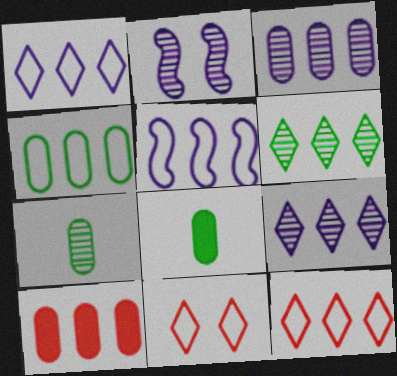[[2, 8, 12], 
[3, 4, 10], 
[4, 5, 12], 
[5, 6, 10]]